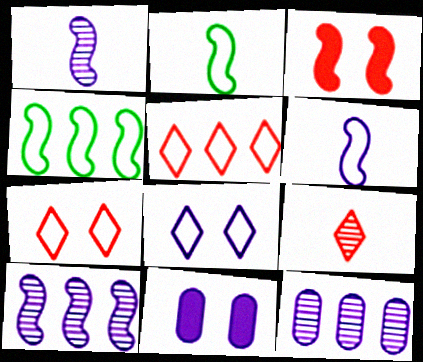[[1, 3, 4], 
[2, 3, 10], 
[4, 9, 11]]